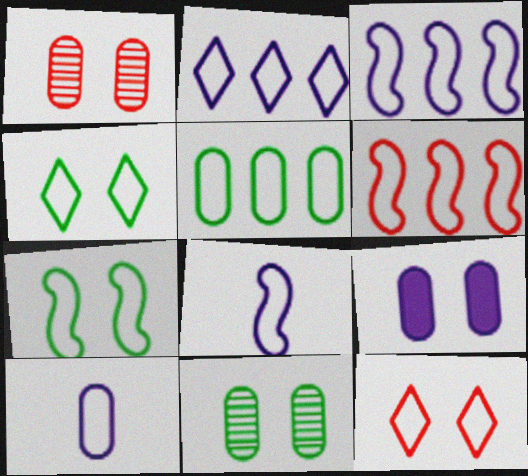[[2, 5, 6], 
[4, 6, 10], 
[5, 8, 12], 
[6, 7, 8]]